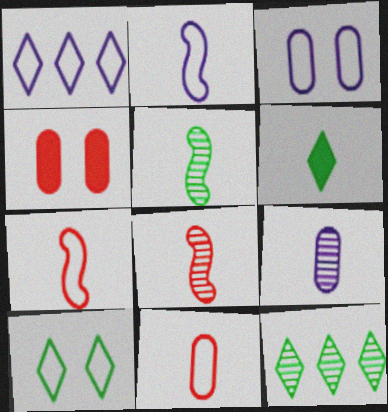[[1, 2, 3], 
[1, 4, 5], 
[2, 4, 12], 
[6, 7, 9], 
[6, 10, 12]]